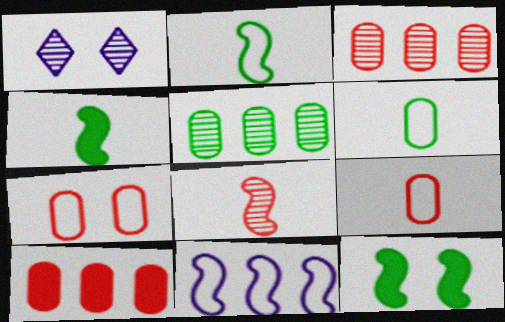[[1, 2, 10], 
[1, 5, 8], 
[1, 7, 12], 
[8, 11, 12]]